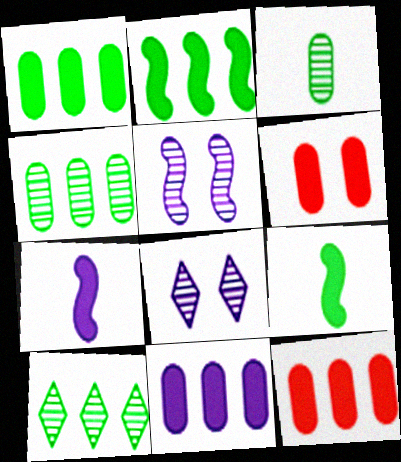[[1, 11, 12]]